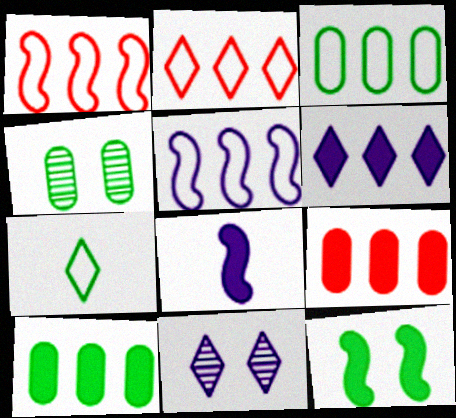[[2, 3, 5], 
[2, 4, 8]]